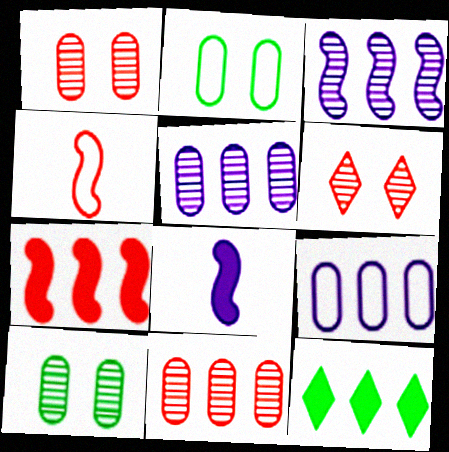[]